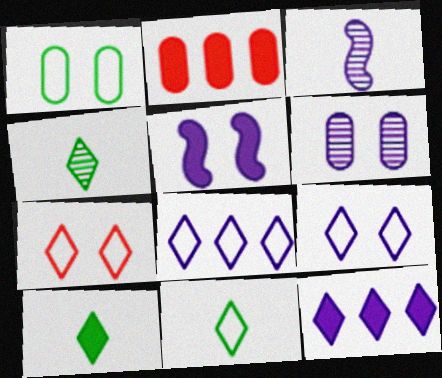[[2, 5, 10], 
[4, 7, 12], 
[4, 10, 11], 
[5, 6, 9], 
[7, 8, 11]]